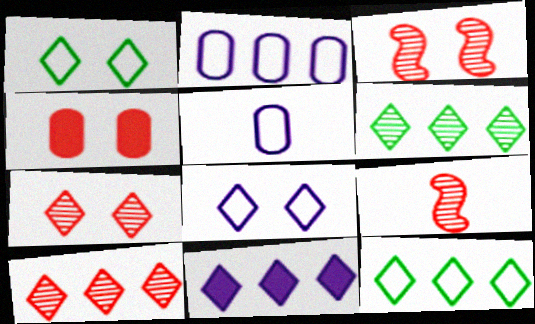[[10, 11, 12]]